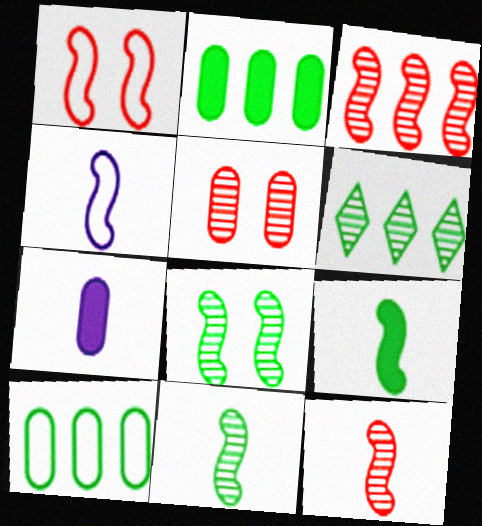[[1, 6, 7], 
[4, 9, 12], 
[5, 7, 10]]